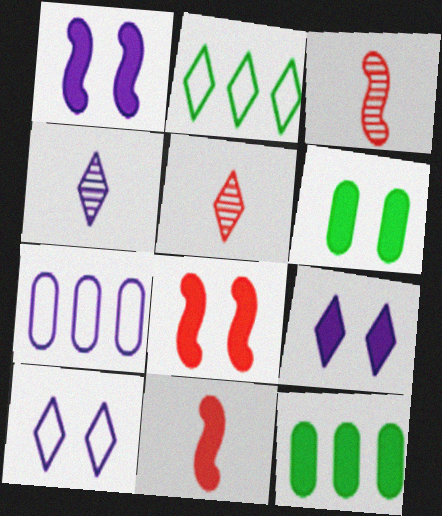[[1, 4, 7], 
[2, 5, 9], 
[3, 10, 12], 
[6, 8, 9], 
[9, 11, 12]]